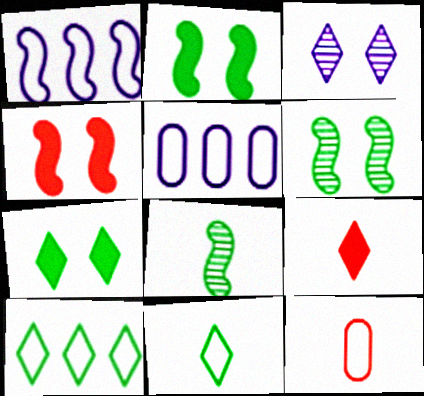[[1, 4, 8], 
[3, 9, 10], 
[5, 6, 9]]